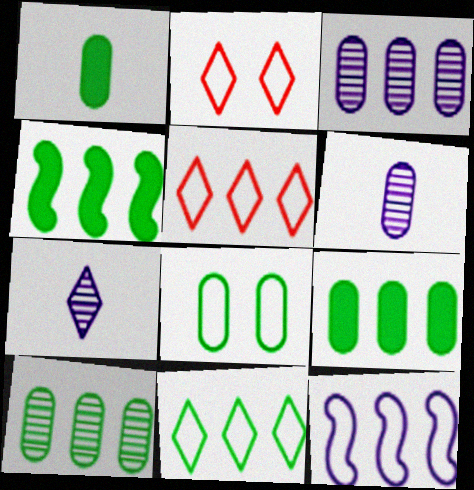[[1, 8, 10], 
[2, 4, 6], 
[3, 4, 5], 
[4, 10, 11]]